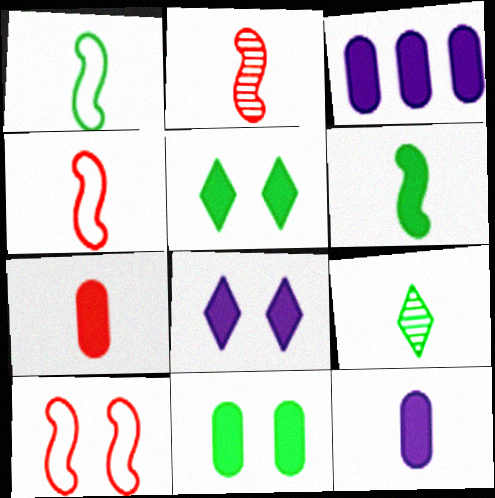[[3, 7, 11], 
[3, 9, 10], 
[4, 9, 12]]